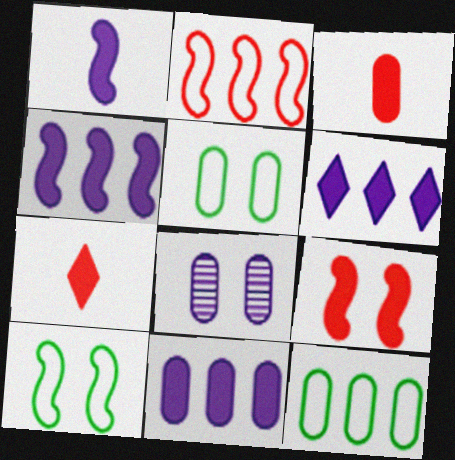[[3, 8, 12], 
[4, 6, 11]]